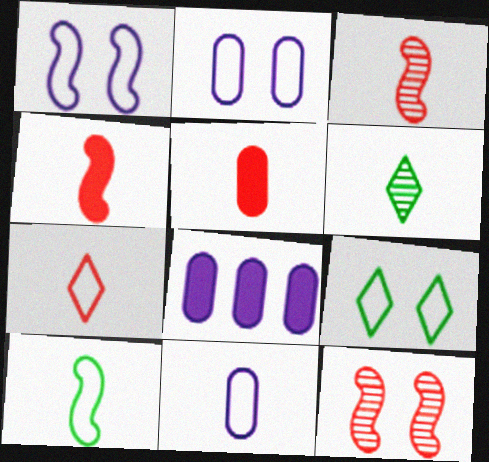[[3, 5, 7], 
[3, 8, 9], 
[4, 6, 11], 
[7, 10, 11]]